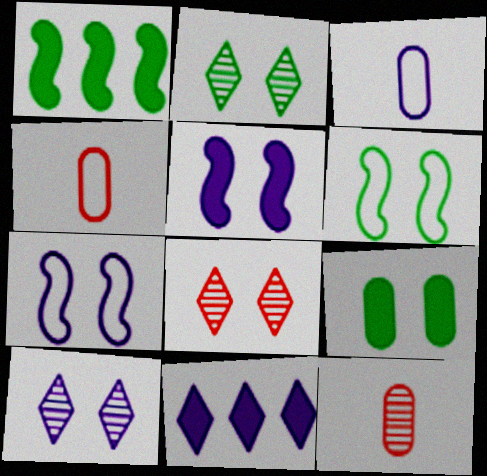[[1, 3, 8], 
[1, 4, 10], 
[2, 6, 9], 
[2, 8, 10], 
[6, 11, 12], 
[7, 8, 9]]